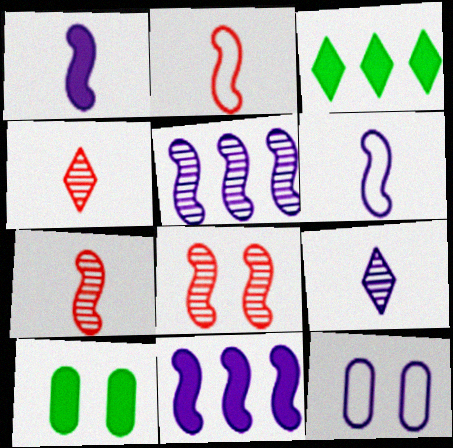[[3, 7, 12], 
[9, 11, 12]]